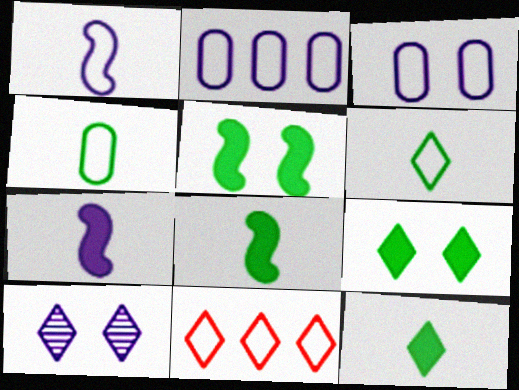[[2, 7, 10], 
[10, 11, 12]]